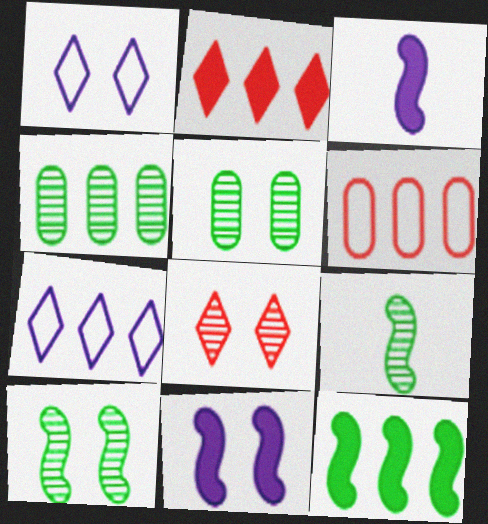[]